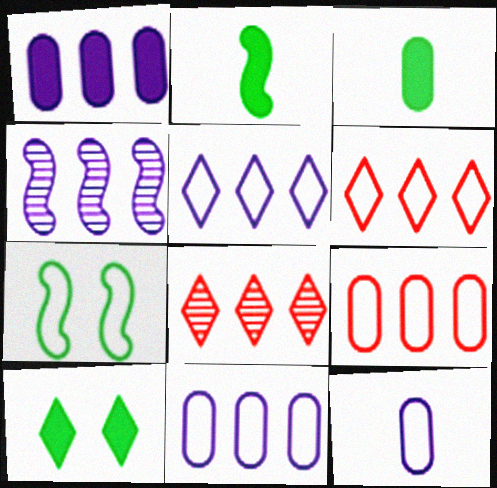[[1, 4, 5], 
[6, 7, 12]]